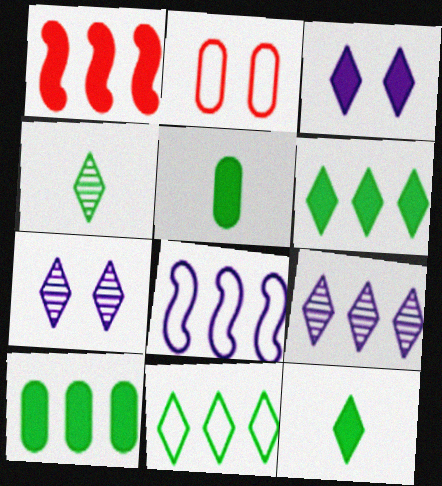[[1, 3, 5]]